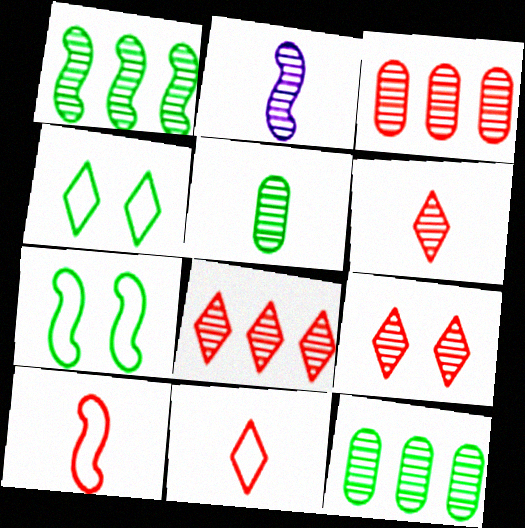[[2, 5, 6], 
[2, 9, 12], 
[6, 8, 9]]